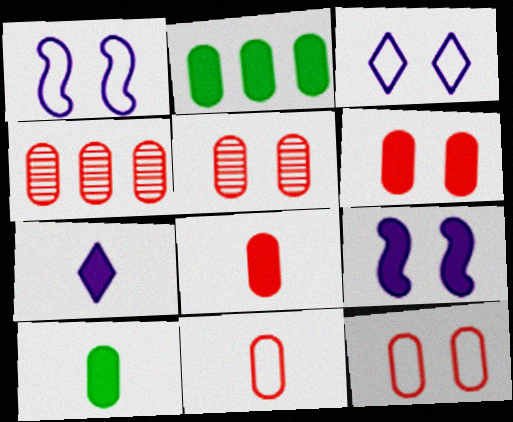[[4, 6, 11], 
[4, 8, 12], 
[5, 6, 12]]